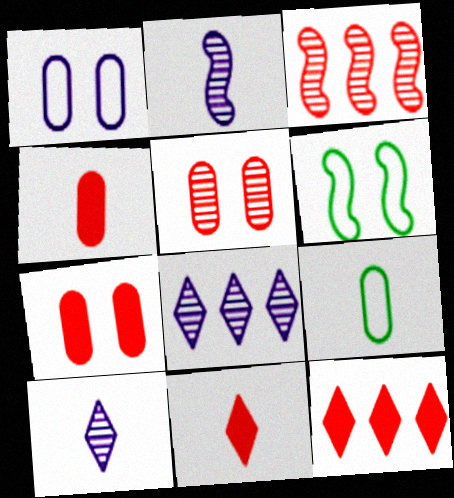[[2, 9, 11], 
[4, 6, 8]]